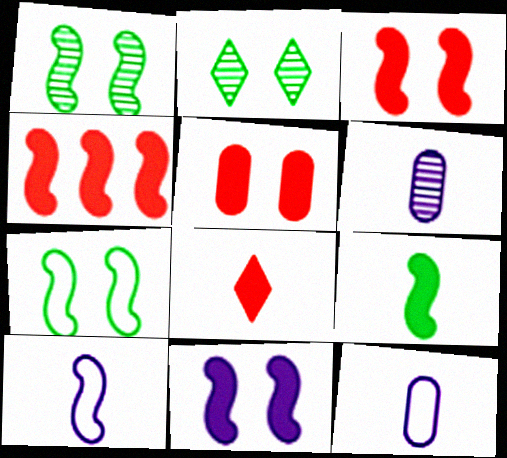[[1, 4, 10], 
[2, 4, 12], 
[4, 5, 8], 
[4, 9, 11]]